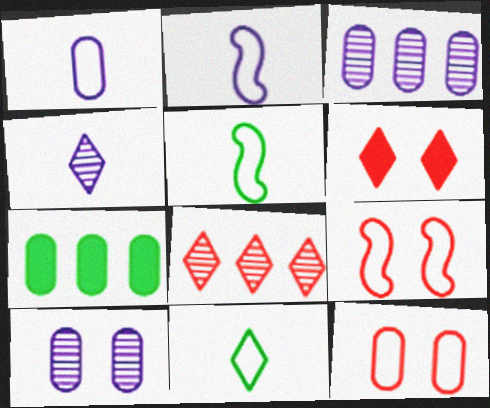[[3, 5, 6], 
[4, 7, 9]]